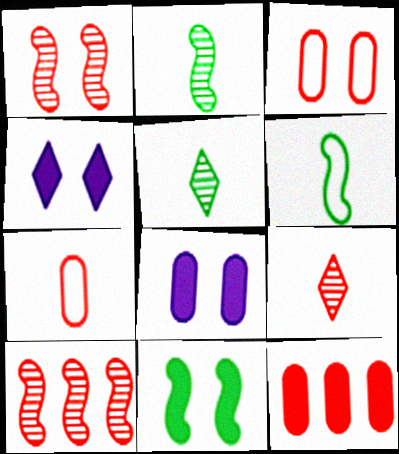[]